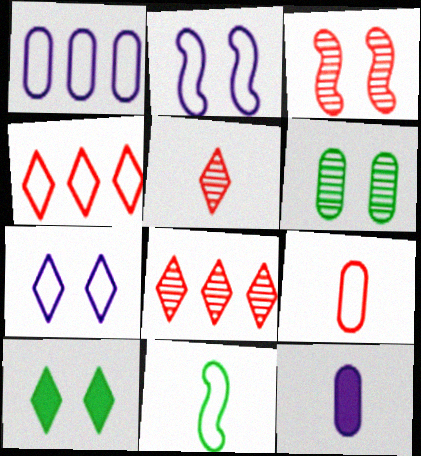[[5, 11, 12]]